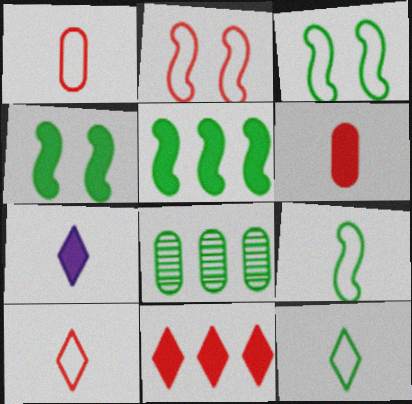[[2, 7, 8], 
[4, 8, 12]]